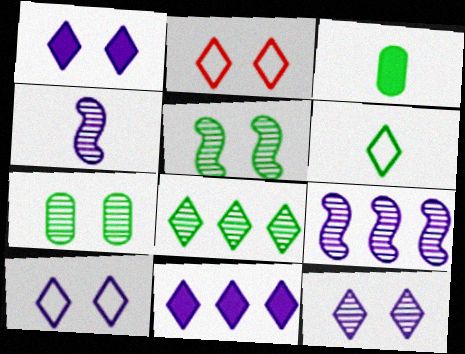[[1, 10, 12], 
[2, 3, 9]]